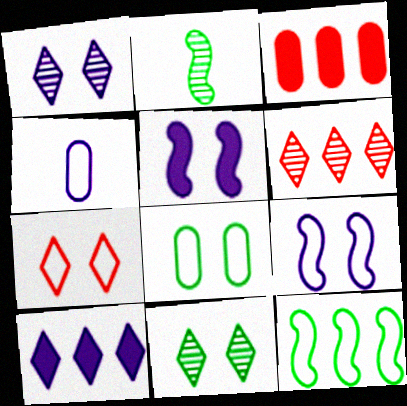[[4, 7, 12], 
[7, 8, 9]]